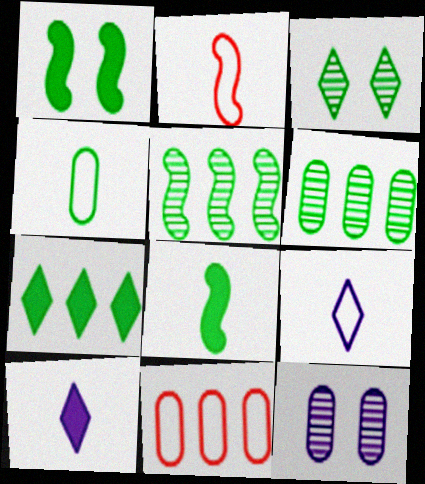[[2, 4, 9], 
[2, 7, 12]]